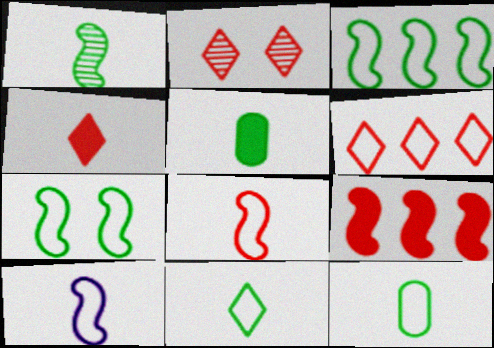[[1, 5, 11], 
[2, 4, 6]]